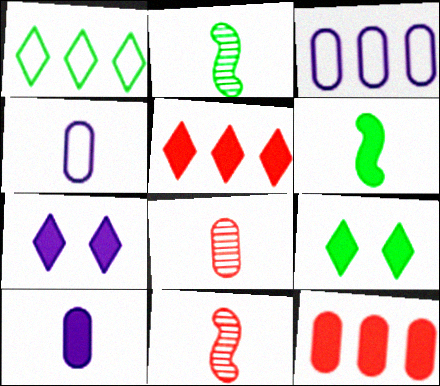[[3, 9, 11], 
[6, 7, 12]]